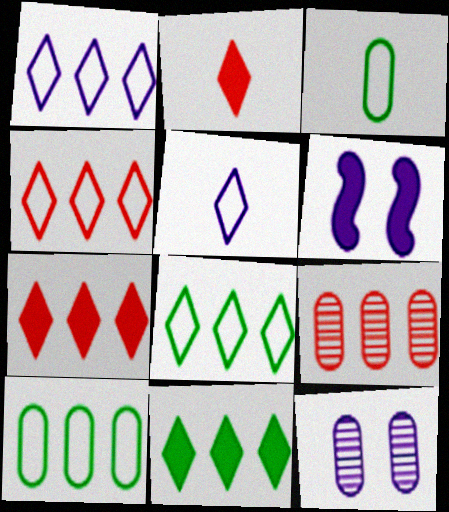[[1, 4, 8]]